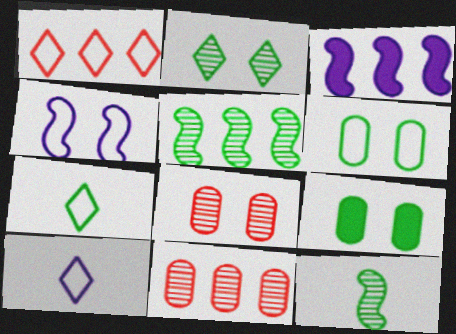[[3, 7, 8], 
[5, 7, 9]]